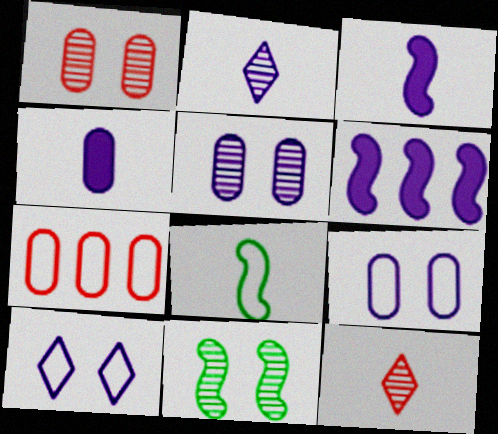[[2, 6, 9], 
[4, 8, 12], 
[7, 8, 10]]